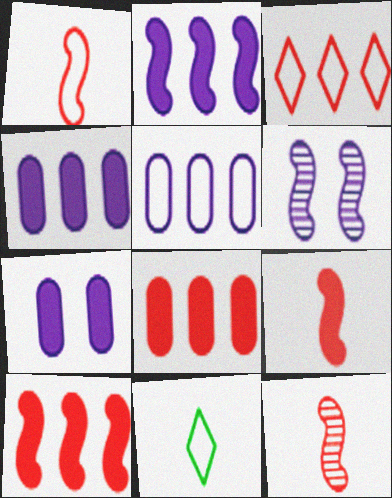[[1, 9, 12], 
[6, 8, 11]]